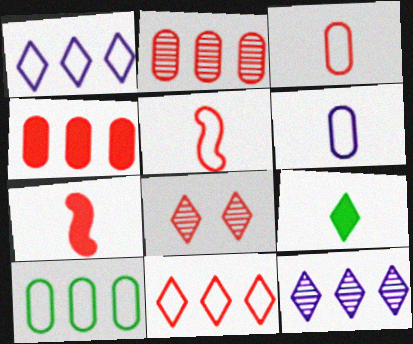[[1, 8, 9], 
[4, 5, 8]]